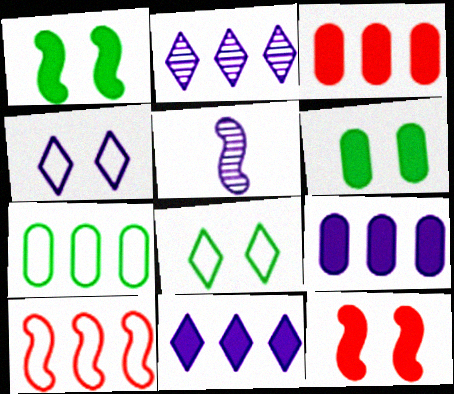[[1, 5, 10], 
[3, 5, 8], 
[4, 5, 9]]